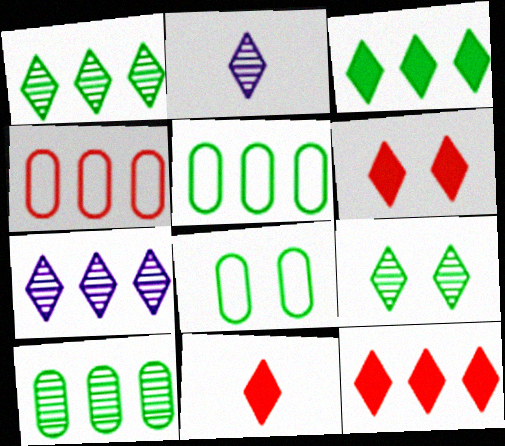[[6, 11, 12]]